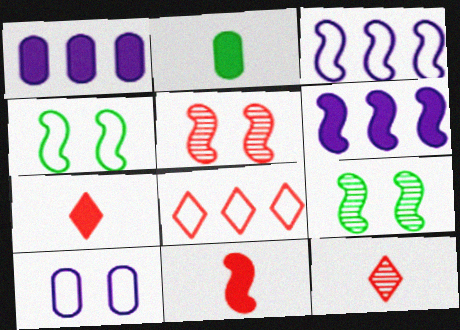[[1, 4, 12], 
[3, 9, 11]]